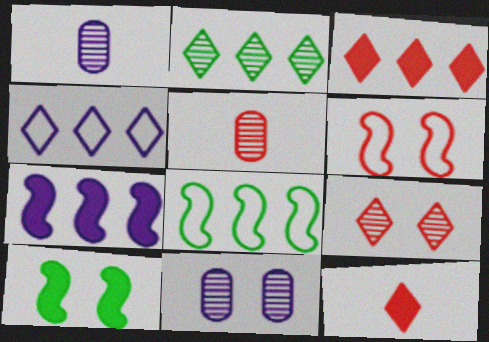[[2, 3, 4], 
[3, 5, 6], 
[4, 5, 10], 
[8, 11, 12]]